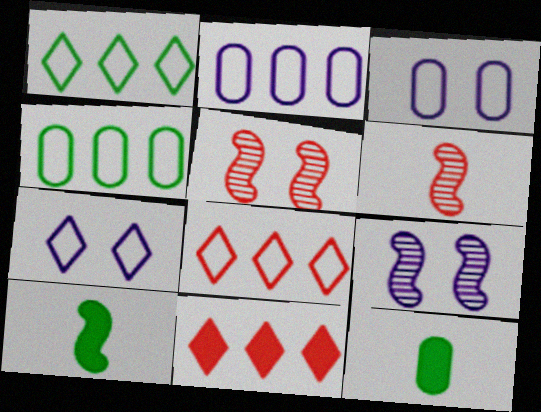[[8, 9, 12]]